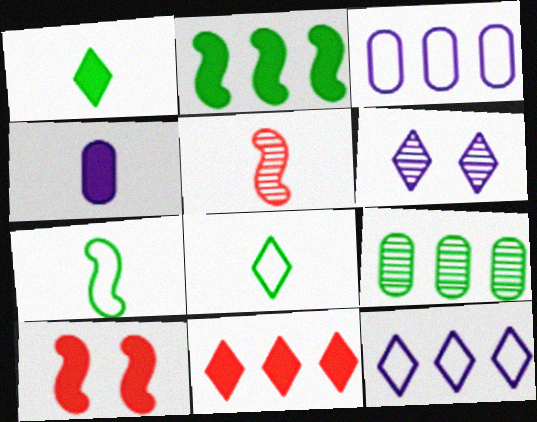[[4, 5, 8], 
[5, 6, 9], 
[6, 8, 11]]